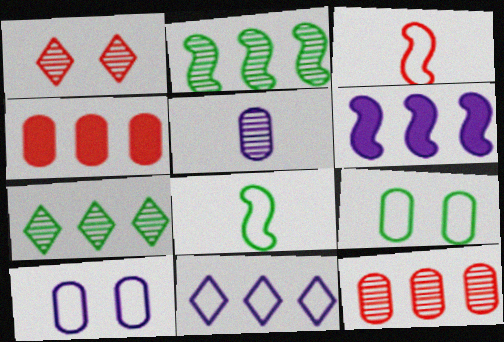[[1, 2, 5], 
[1, 3, 4], 
[2, 4, 11], 
[3, 9, 11], 
[4, 5, 9]]